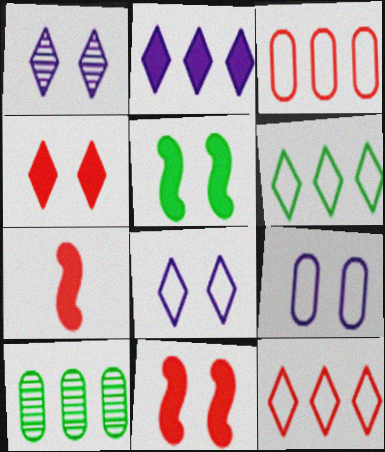[[7, 8, 10]]